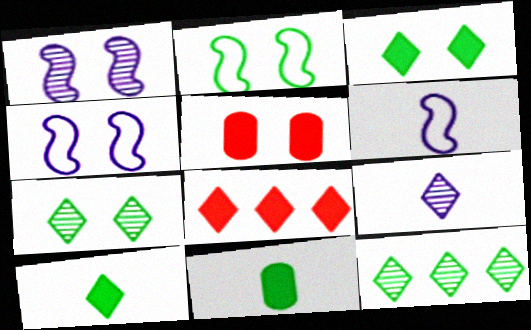[[2, 11, 12], 
[4, 5, 7], 
[5, 6, 12]]